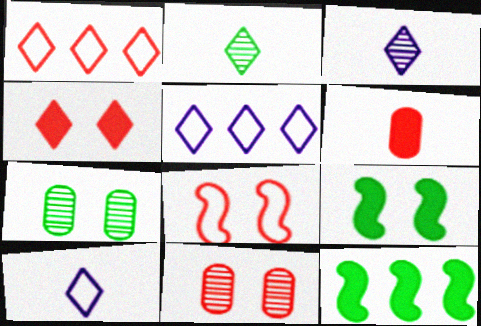[[2, 4, 5], 
[4, 8, 11], 
[10, 11, 12]]